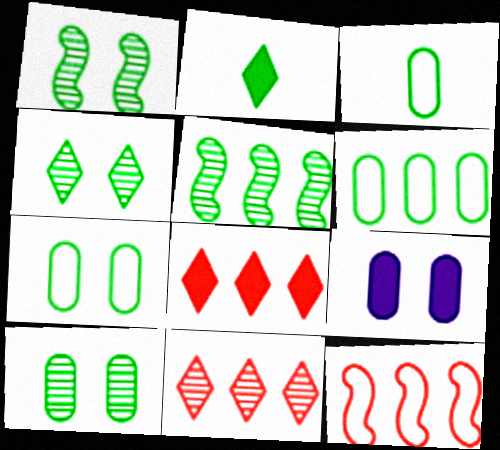[[1, 2, 6], 
[1, 4, 10], 
[2, 5, 7], 
[3, 6, 7]]